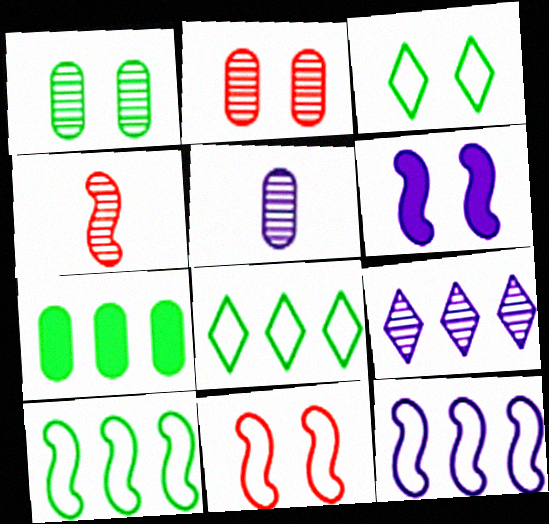[[1, 4, 9], 
[2, 3, 6], 
[4, 6, 10]]